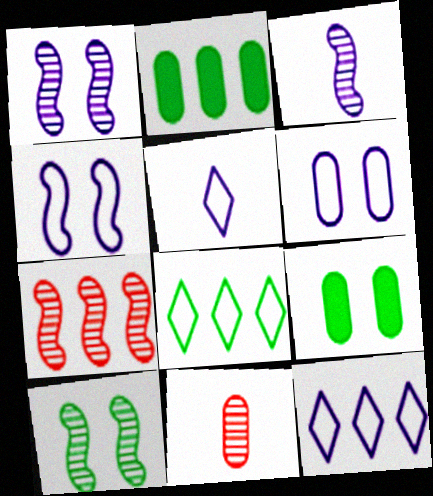[[2, 6, 11], 
[2, 7, 12], 
[3, 7, 10], 
[5, 7, 9]]